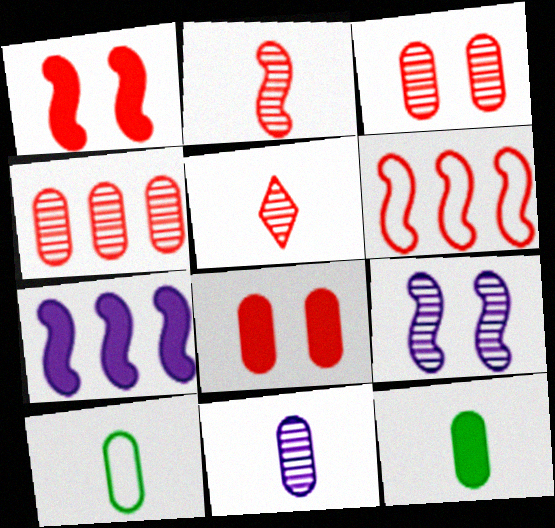[[1, 2, 6], 
[5, 6, 8]]